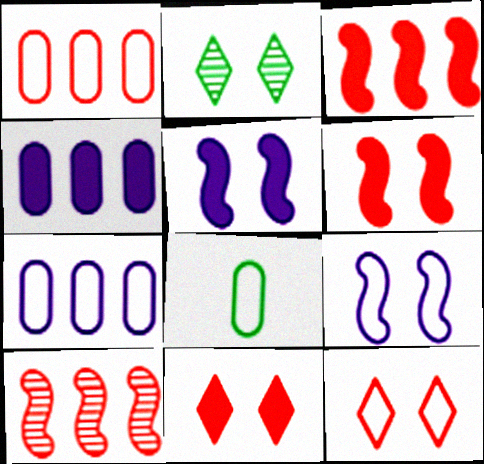[]